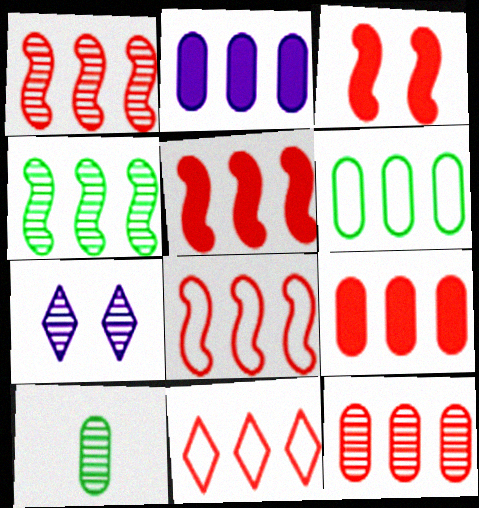[[1, 5, 8], 
[1, 7, 10], 
[1, 9, 11], 
[2, 4, 11], 
[2, 6, 12], 
[5, 11, 12]]